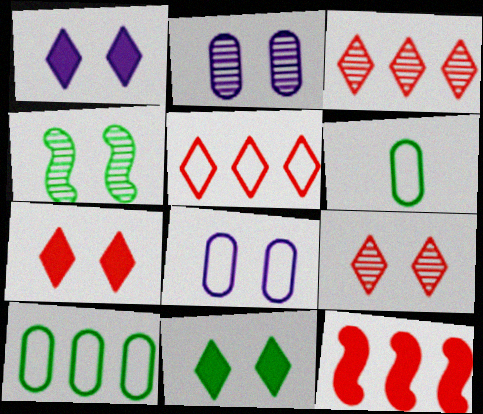[[1, 7, 11], 
[2, 4, 9], 
[4, 7, 8]]